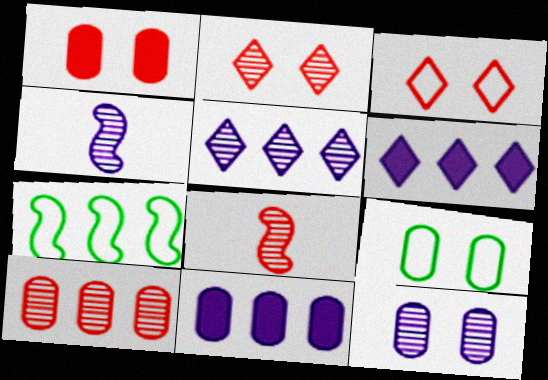[[1, 9, 12], 
[2, 8, 10], 
[4, 5, 12], 
[6, 7, 10], 
[6, 8, 9]]